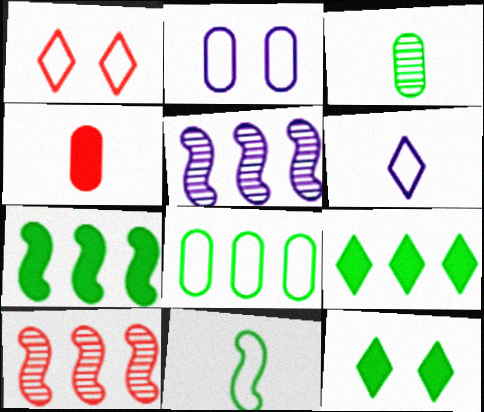[[1, 4, 10]]